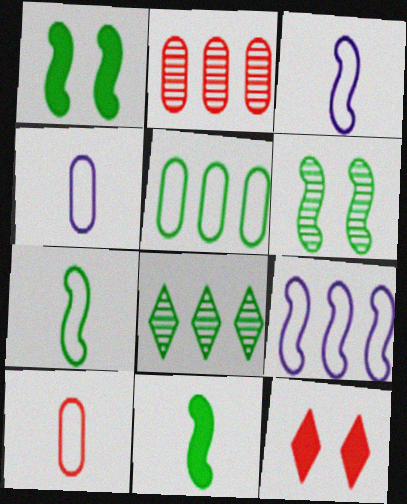[]